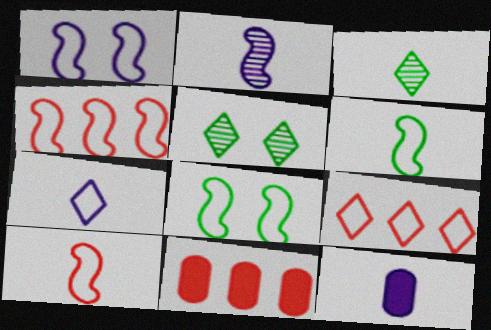[[1, 3, 11], 
[1, 4, 6], 
[2, 7, 12], 
[3, 10, 12], 
[4, 5, 12]]